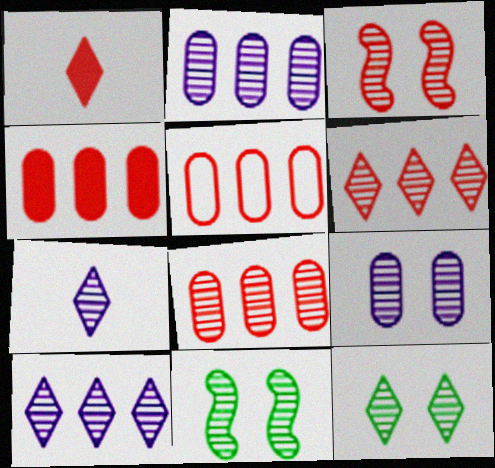[[1, 3, 5], 
[3, 9, 12], 
[4, 5, 8], 
[6, 7, 12], 
[7, 8, 11]]